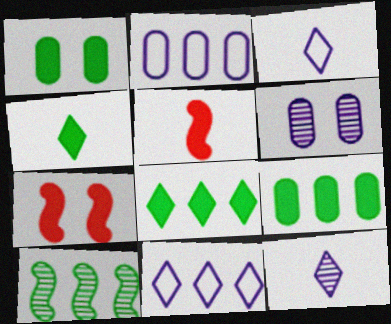[]